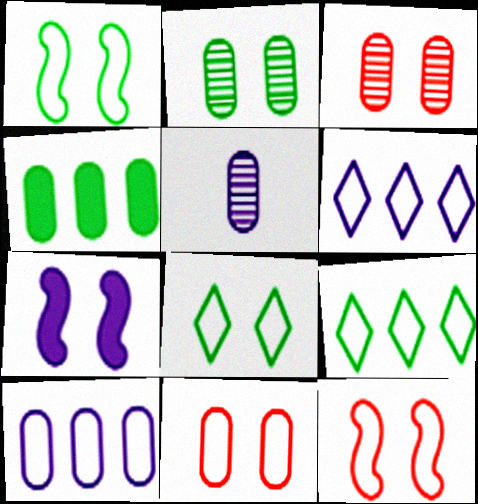[[3, 7, 8], 
[4, 5, 11], 
[5, 6, 7]]